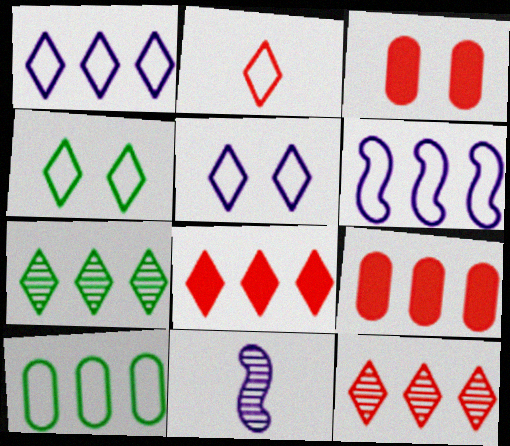[[1, 2, 4], 
[1, 7, 8], 
[4, 9, 11], 
[6, 7, 9]]